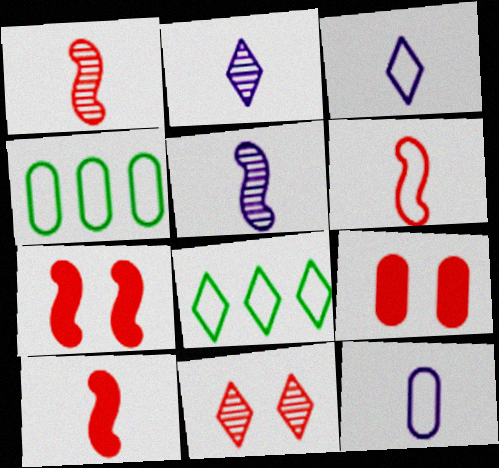[[1, 6, 10], 
[2, 4, 7], 
[5, 8, 9]]